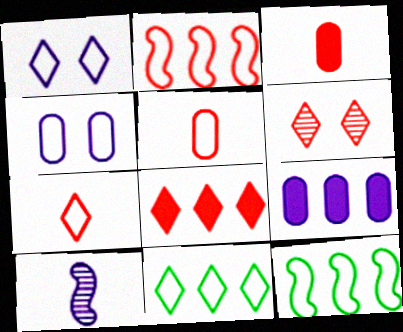[[1, 5, 12], 
[1, 7, 11], 
[1, 9, 10], 
[2, 3, 6], 
[4, 7, 12], 
[6, 7, 8]]